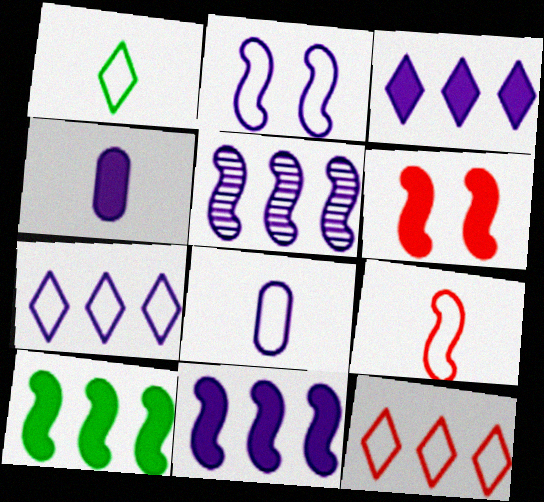[[1, 8, 9], 
[2, 7, 8]]